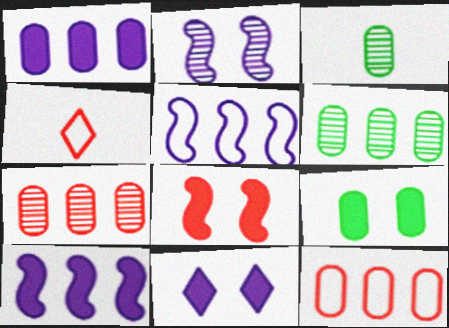[[1, 6, 12], 
[4, 7, 8], 
[8, 9, 11]]